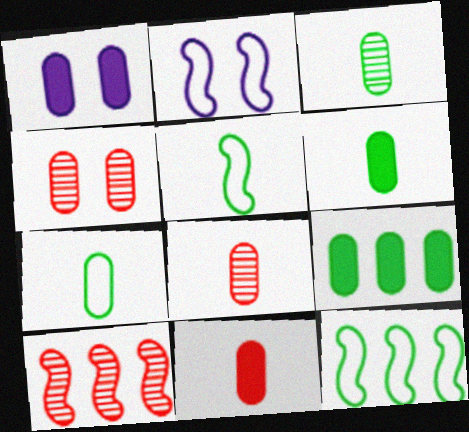[[1, 9, 11], 
[3, 6, 7]]